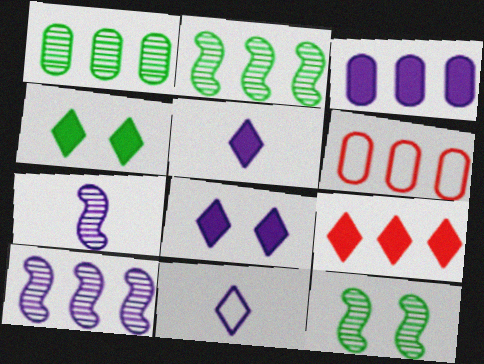[[1, 3, 6], 
[4, 5, 9], 
[4, 6, 7], 
[5, 6, 12]]